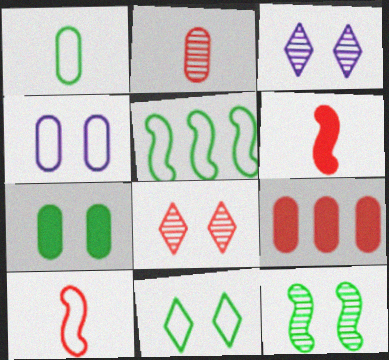[[1, 5, 11], 
[7, 11, 12], 
[8, 9, 10]]